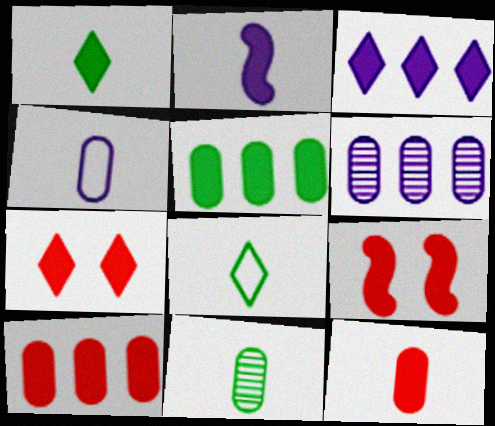[[1, 2, 12], 
[1, 3, 7], 
[2, 5, 7], 
[4, 11, 12], 
[6, 8, 9]]